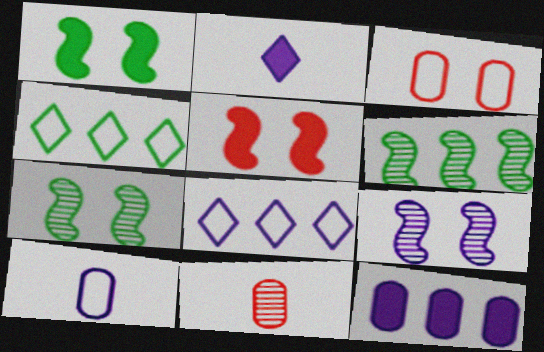[[1, 8, 11], 
[2, 3, 6]]